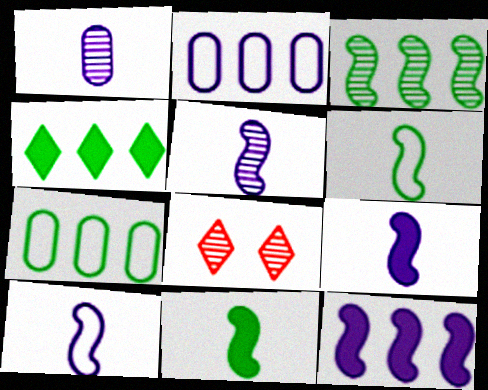[[1, 3, 8], 
[2, 8, 11], 
[3, 4, 7], 
[5, 9, 10], 
[7, 8, 9]]